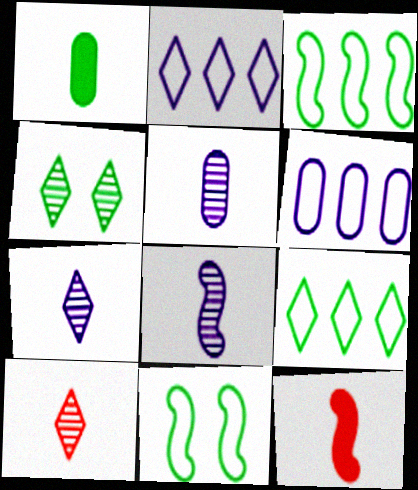[[1, 3, 4], 
[4, 6, 12], 
[5, 7, 8]]